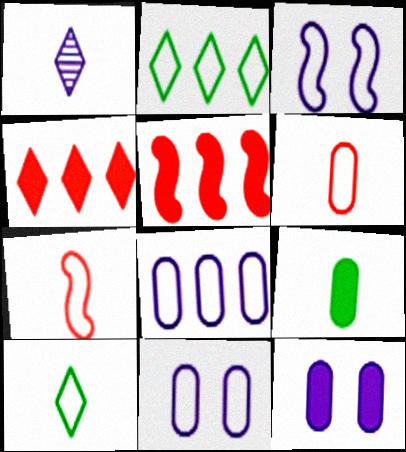[[1, 7, 9], 
[2, 3, 6], 
[2, 7, 11]]